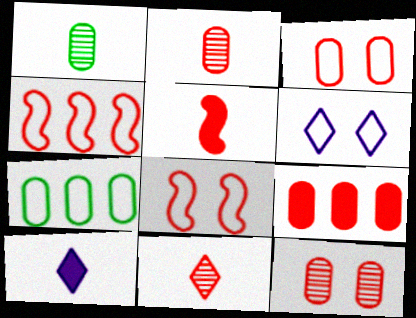[[2, 3, 9], 
[8, 9, 11]]